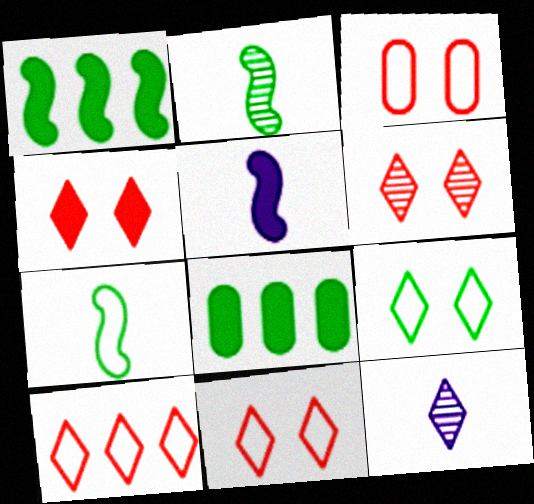[[1, 3, 12], 
[2, 8, 9], 
[4, 5, 8], 
[4, 6, 11]]